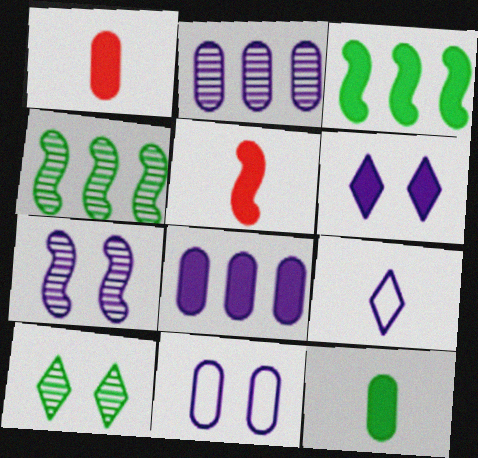[[1, 3, 6], 
[6, 7, 11], 
[7, 8, 9]]